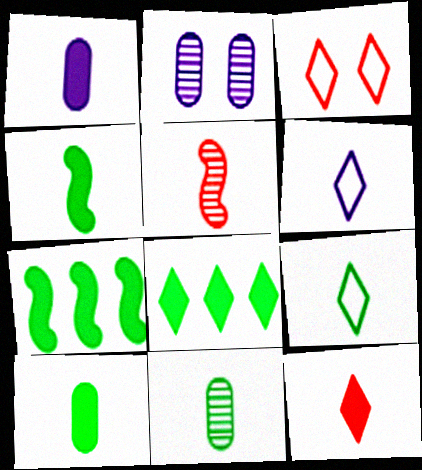[[1, 4, 12], 
[1, 5, 9], 
[4, 9, 11], 
[5, 6, 10]]